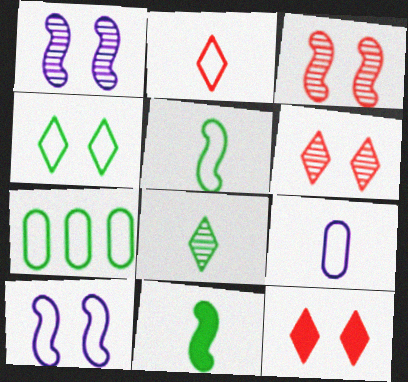[[2, 5, 9], 
[2, 7, 10], 
[4, 5, 7]]